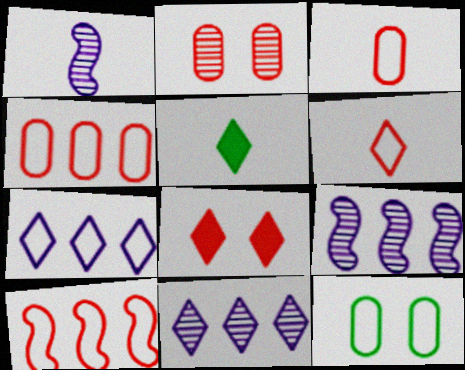[[1, 3, 5]]